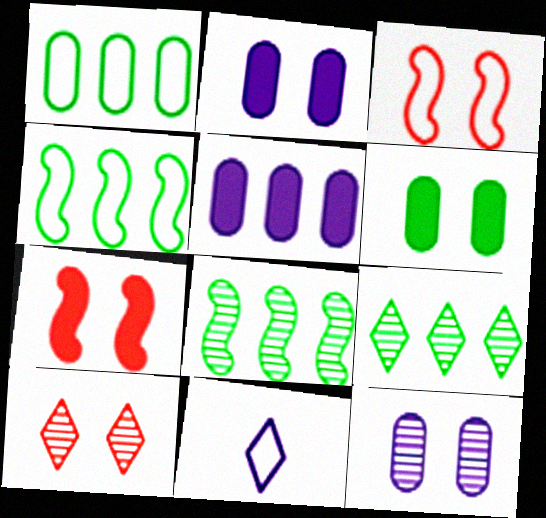[[1, 3, 11]]